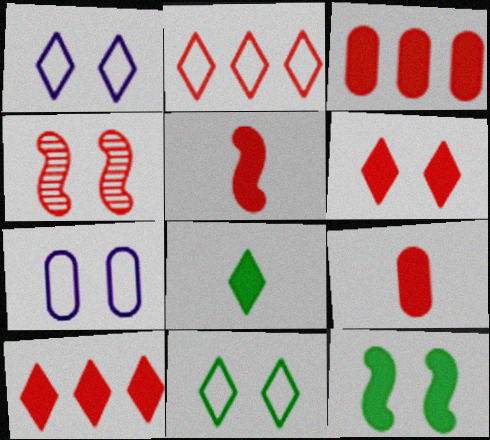[[2, 4, 9], 
[3, 5, 6]]